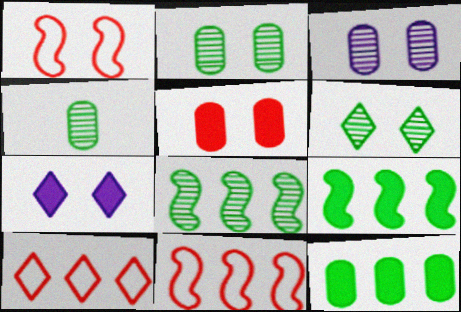[[1, 2, 7], 
[4, 6, 8], 
[4, 7, 11]]